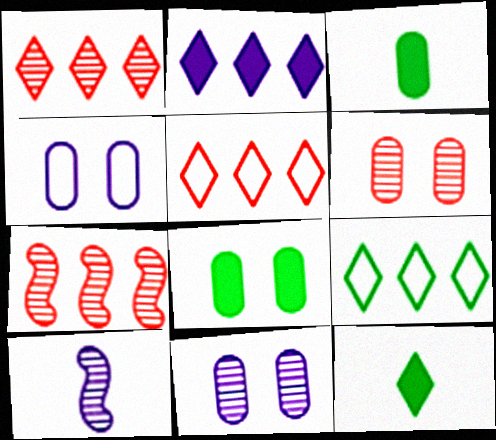[[1, 2, 9], 
[2, 4, 10], 
[4, 6, 8], 
[4, 7, 12], 
[5, 8, 10]]